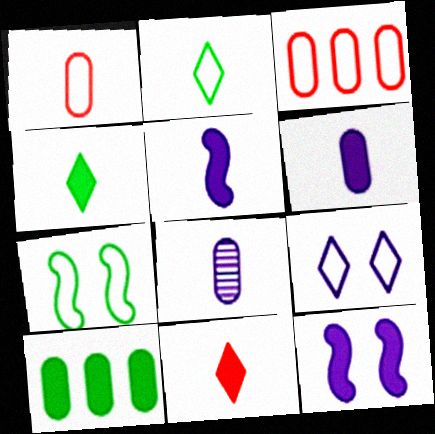[[10, 11, 12]]